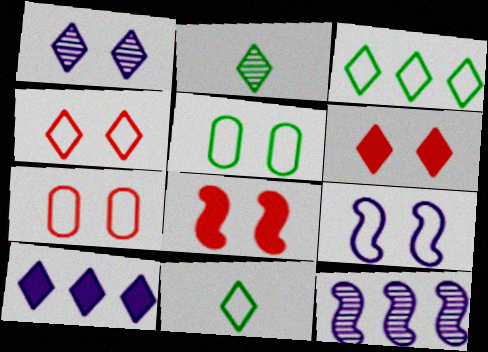[[1, 5, 8], 
[2, 4, 10], 
[4, 5, 9]]